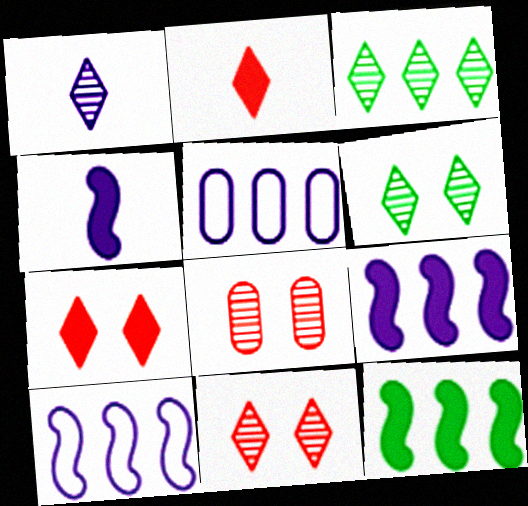[[1, 3, 11]]